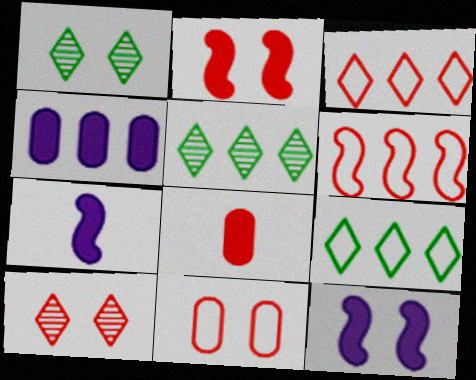[[1, 11, 12], 
[2, 10, 11], 
[4, 5, 6], 
[5, 7, 11], 
[6, 8, 10]]